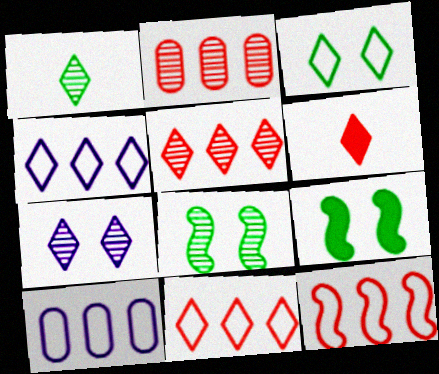[[1, 5, 7], 
[6, 8, 10]]